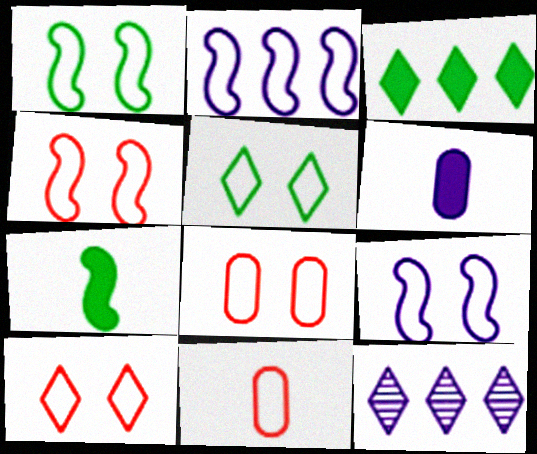[[1, 4, 9], 
[2, 5, 11], 
[4, 8, 10], 
[5, 8, 9], 
[6, 9, 12], 
[7, 8, 12]]